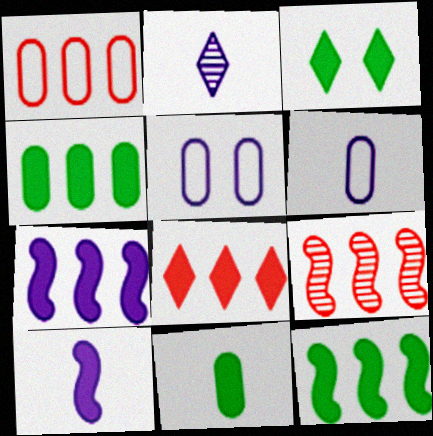[[1, 8, 9], 
[2, 5, 7], 
[2, 6, 10], 
[3, 6, 9], 
[3, 11, 12], 
[4, 7, 8]]